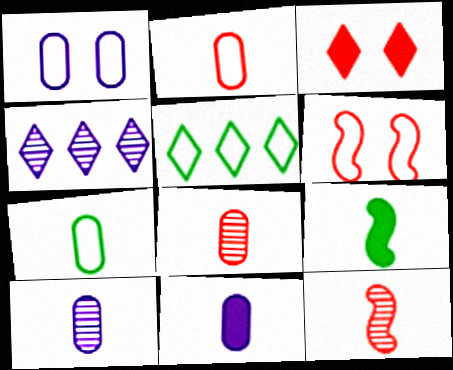[[7, 8, 11]]